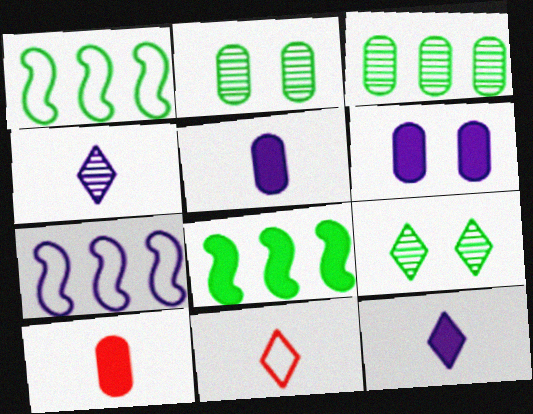[[4, 6, 7], 
[7, 9, 10]]